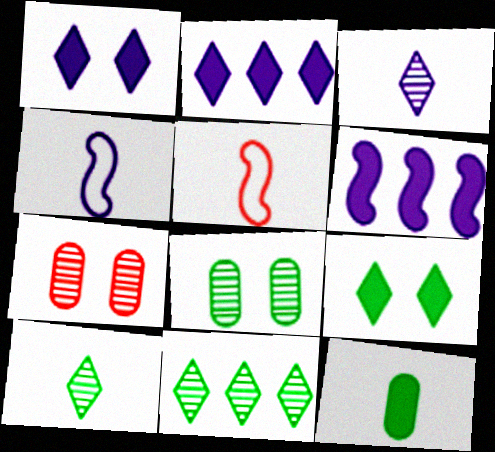[[2, 5, 8], 
[3, 5, 12]]